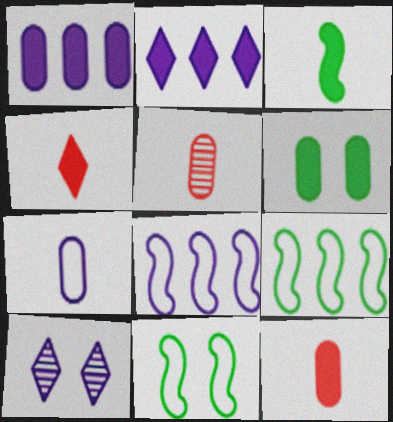[[1, 6, 12], 
[2, 5, 11], 
[9, 10, 12]]